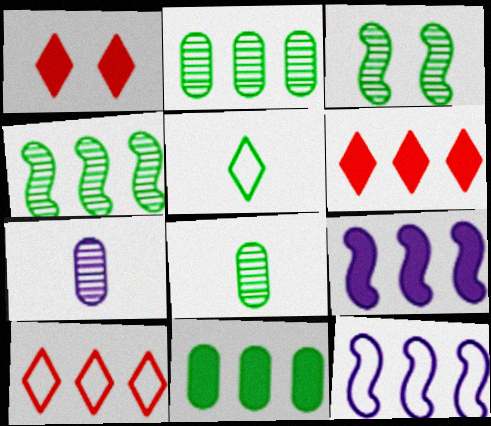[[1, 8, 12], 
[2, 6, 12], 
[2, 9, 10], 
[3, 5, 11], 
[6, 9, 11]]